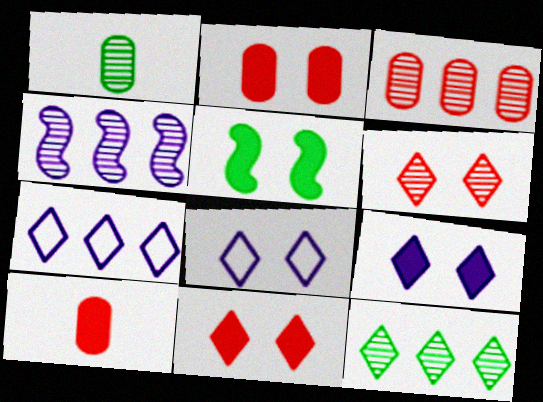[[1, 4, 6], 
[2, 5, 9], 
[3, 4, 12]]